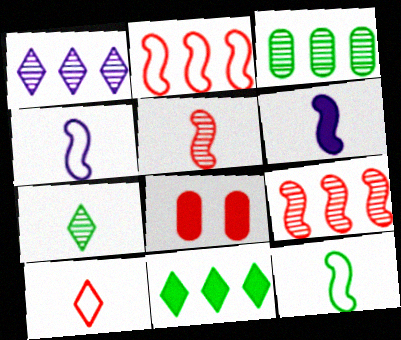[[1, 3, 9], 
[1, 8, 12], 
[5, 6, 12], 
[6, 8, 11], 
[8, 9, 10]]